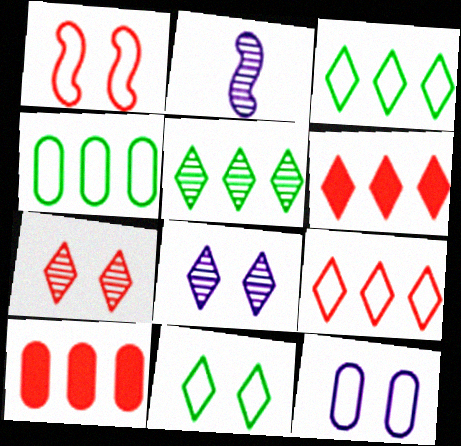[[1, 11, 12], 
[2, 10, 11]]